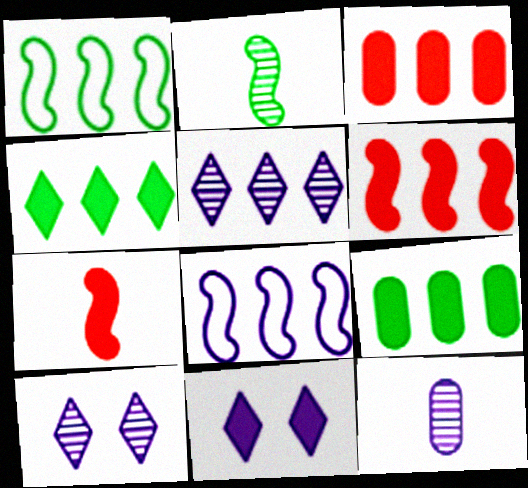[[1, 3, 5], 
[7, 9, 11], 
[8, 11, 12]]